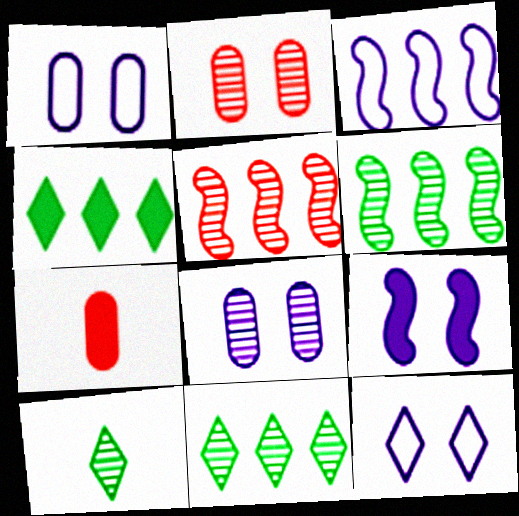[[4, 7, 9], 
[5, 8, 10], 
[6, 7, 12], 
[8, 9, 12]]